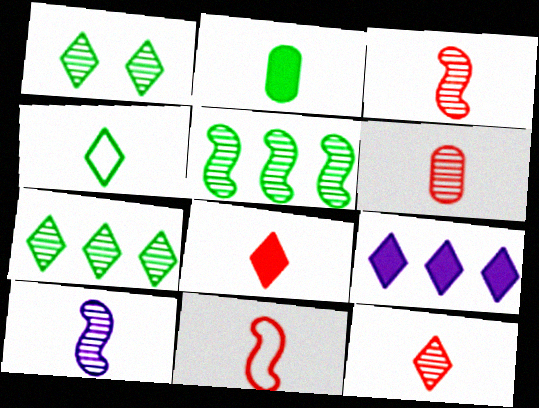[[3, 6, 12], 
[6, 8, 11]]